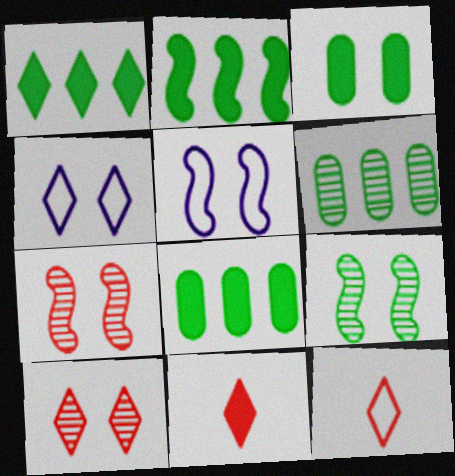[[1, 2, 8], 
[3, 4, 7], 
[3, 5, 10], 
[5, 6, 11]]